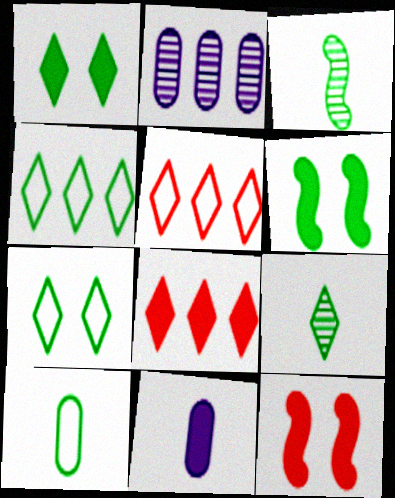[[1, 4, 9], 
[6, 8, 11]]